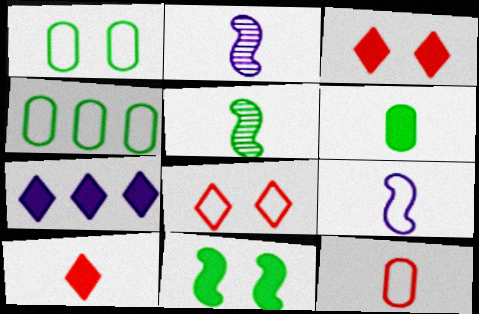[[2, 3, 4], 
[4, 8, 9]]